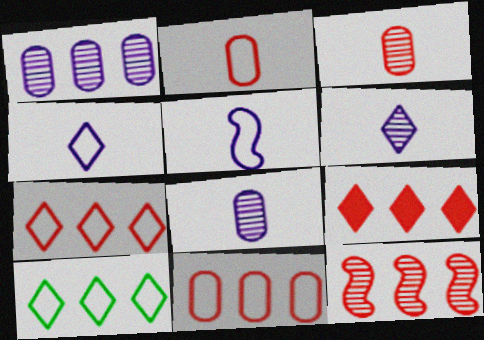[[9, 11, 12]]